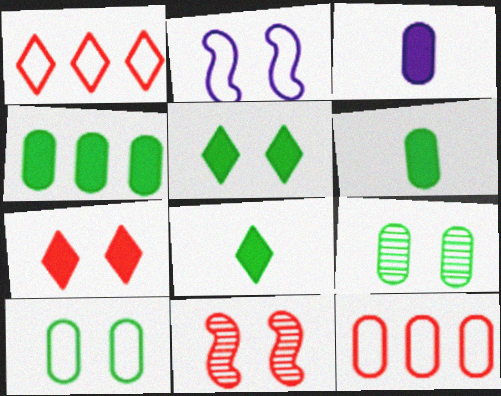[[2, 7, 9], 
[3, 9, 12]]